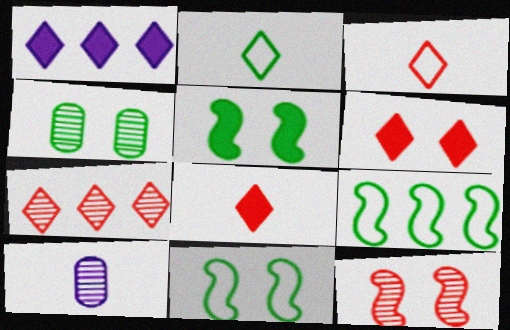[[3, 6, 7], 
[6, 9, 10]]